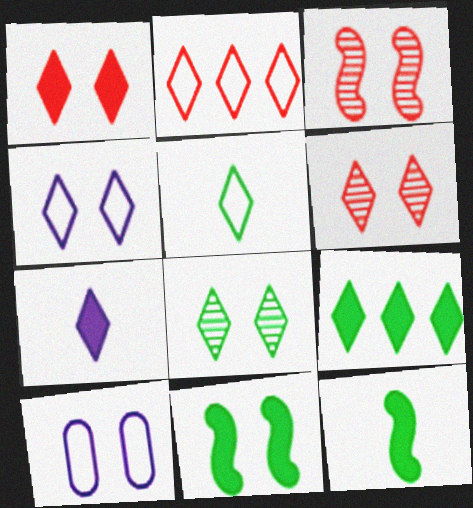[[1, 4, 8], 
[1, 7, 9], 
[2, 4, 5], 
[2, 7, 8], 
[5, 8, 9], 
[6, 10, 11]]